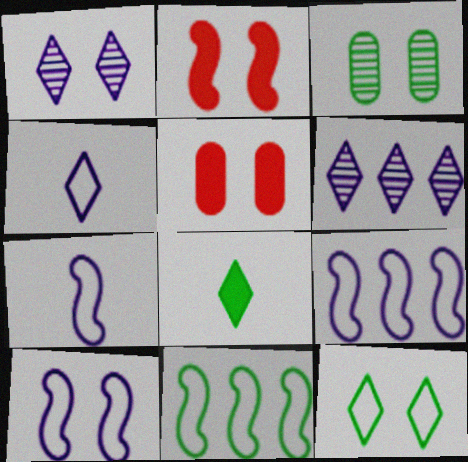[[3, 8, 11], 
[7, 9, 10]]